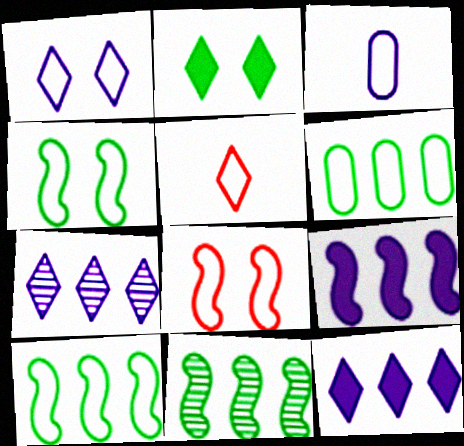[[2, 5, 7]]